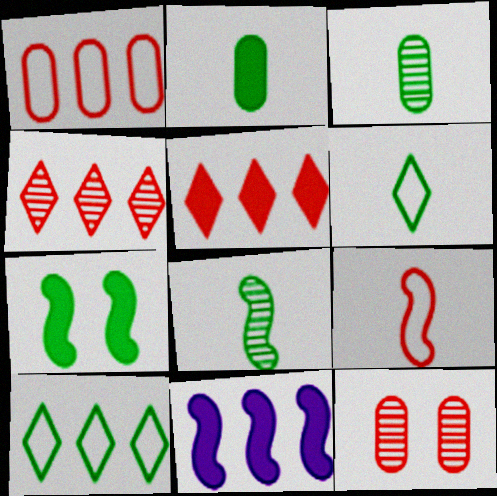[[2, 6, 8], 
[3, 7, 10], 
[5, 9, 12], 
[6, 11, 12]]